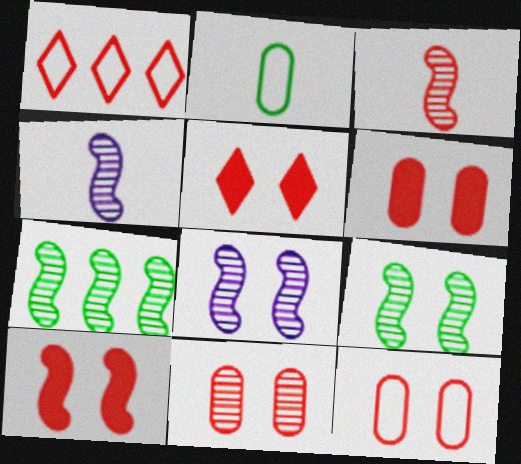[[1, 3, 6], 
[3, 7, 8], 
[5, 6, 10], 
[6, 11, 12]]